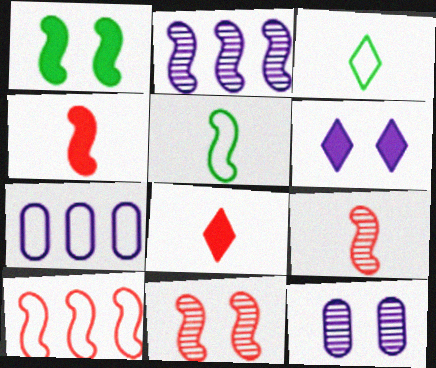[[4, 10, 11]]